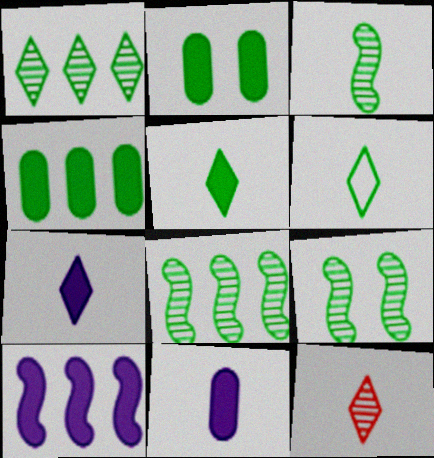[[2, 6, 8], 
[3, 8, 9], 
[4, 6, 9], 
[6, 7, 12]]